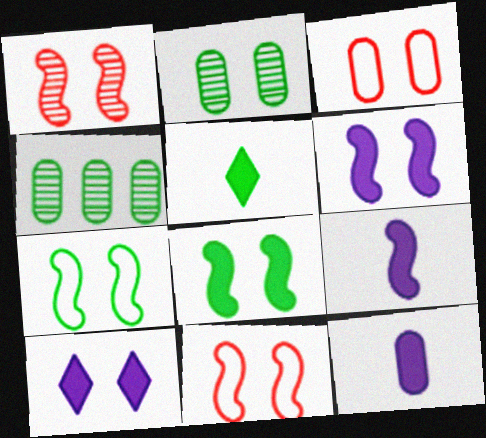[[1, 6, 7], 
[2, 10, 11], 
[3, 4, 12], 
[4, 5, 7]]